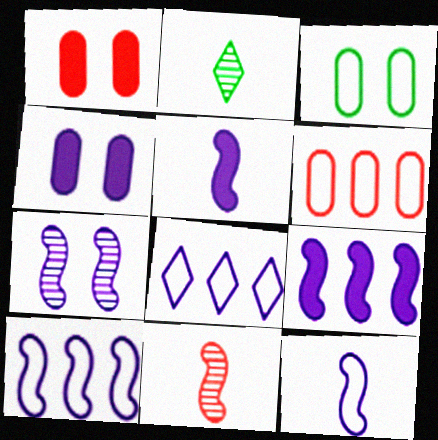[[1, 2, 10], 
[5, 7, 10], 
[7, 9, 12]]